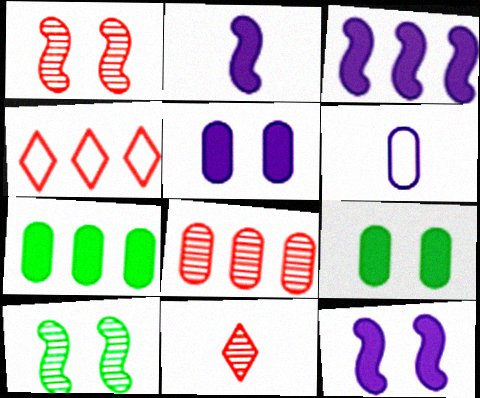[[1, 8, 11], 
[2, 3, 12], 
[6, 8, 9]]